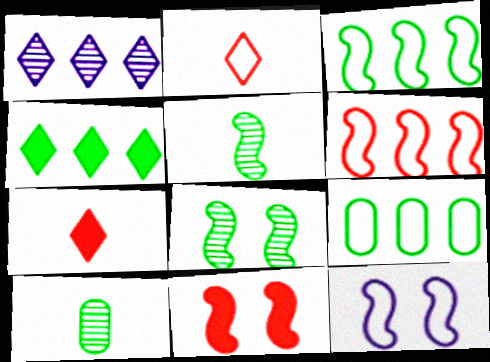[[2, 9, 12], 
[8, 11, 12]]